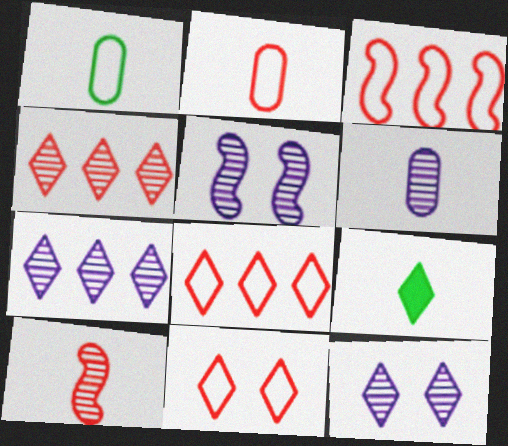[[2, 3, 11], 
[5, 6, 7], 
[7, 9, 11], 
[8, 9, 12]]